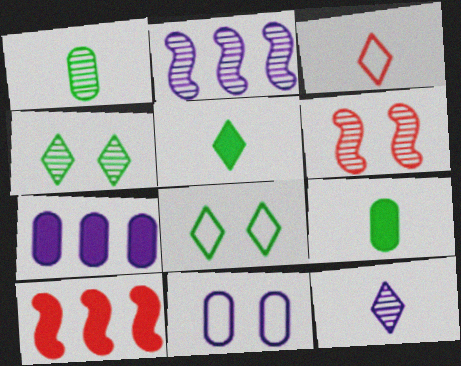[[3, 5, 12]]